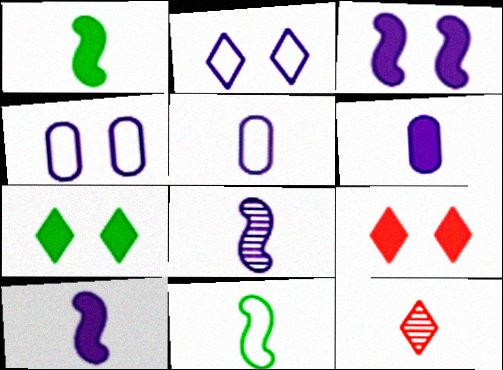[[1, 5, 12], 
[6, 11, 12]]